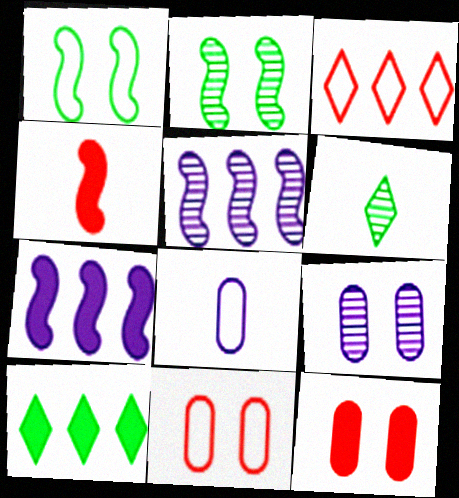[[1, 3, 8], 
[1, 4, 5], 
[4, 6, 8], 
[6, 7, 11]]